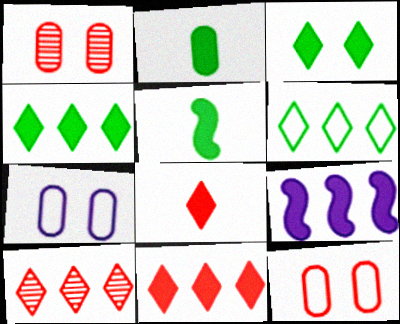[[5, 7, 10]]